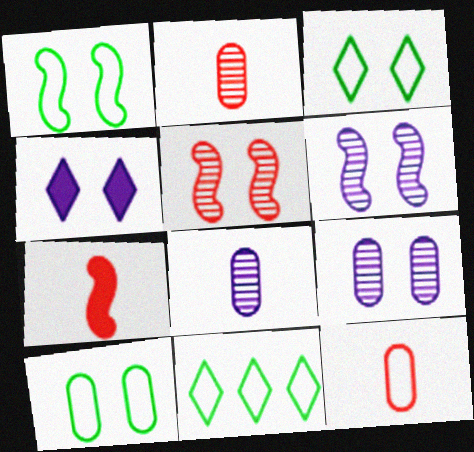[[1, 3, 10], 
[4, 5, 10], 
[7, 9, 11]]